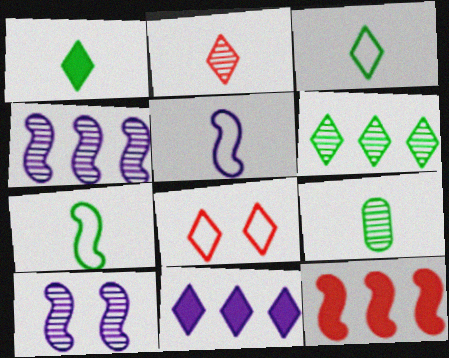[[1, 7, 9], 
[7, 10, 12]]